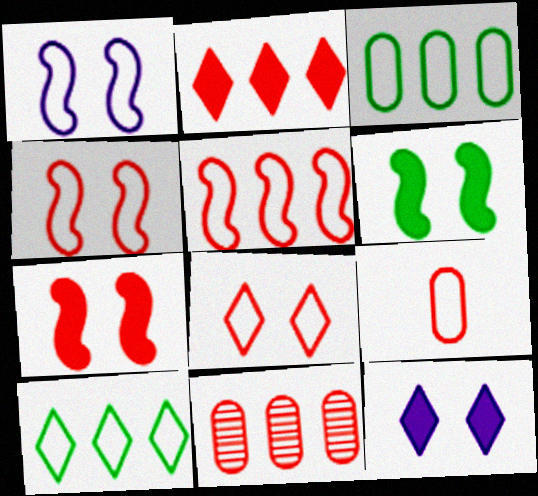[[1, 9, 10], 
[2, 5, 11], 
[5, 8, 9]]